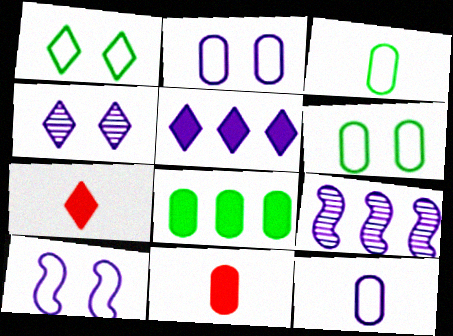[[1, 9, 11], 
[6, 7, 9]]